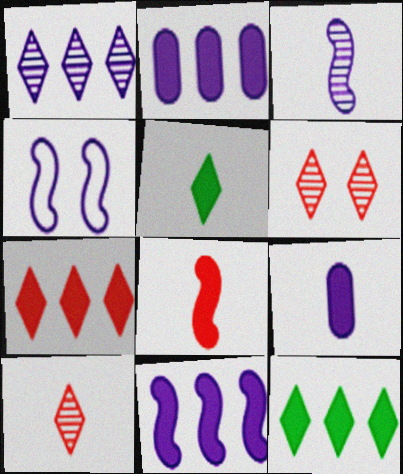[[1, 4, 9], 
[3, 4, 11], 
[5, 8, 9]]